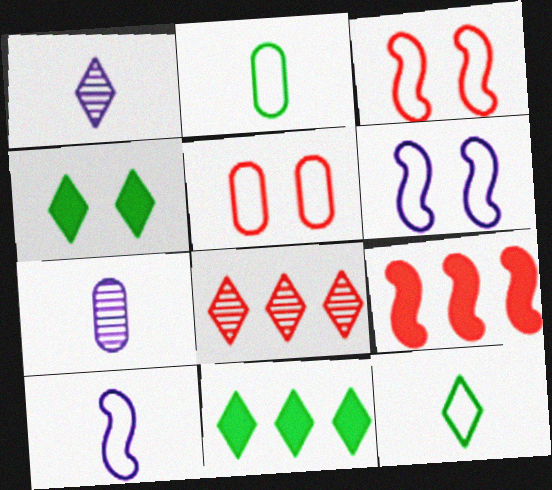[[3, 7, 11]]